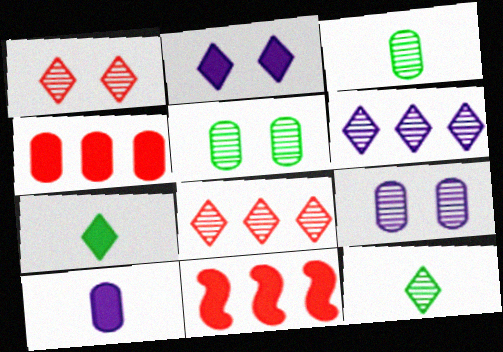[[1, 6, 12]]